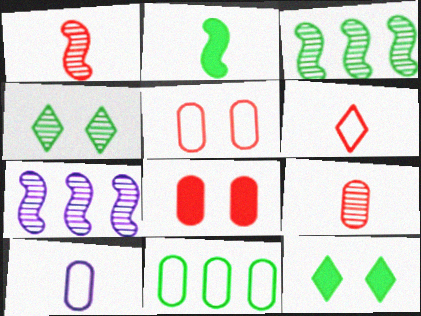[[2, 4, 11], 
[4, 7, 9], 
[5, 10, 11]]